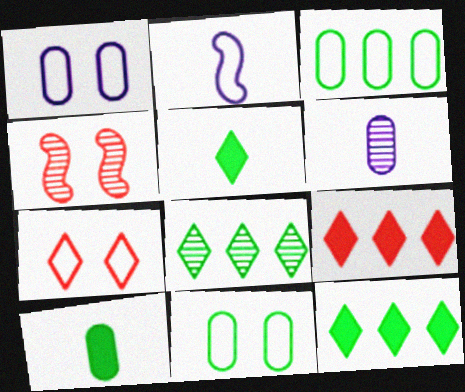[[2, 3, 7], 
[4, 6, 8]]